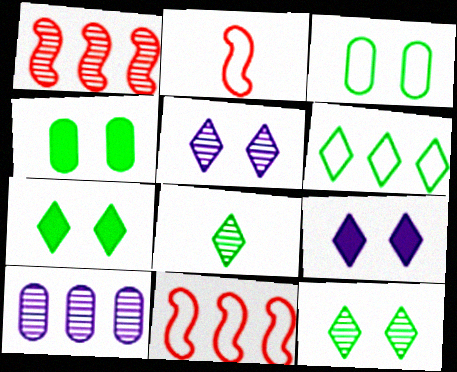[[2, 7, 10], 
[6, 7, 8]]